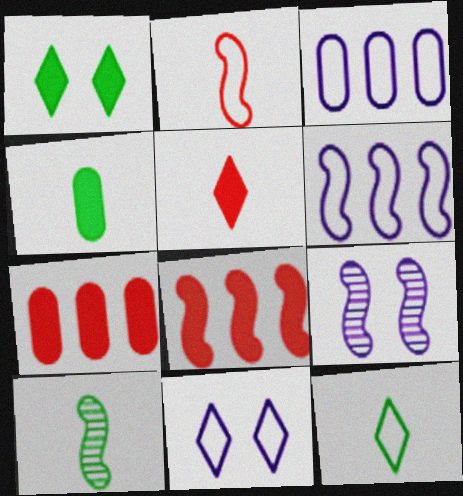[[4, 10, 12], 
[7, 9, 12], 
[7, 10, 11]]